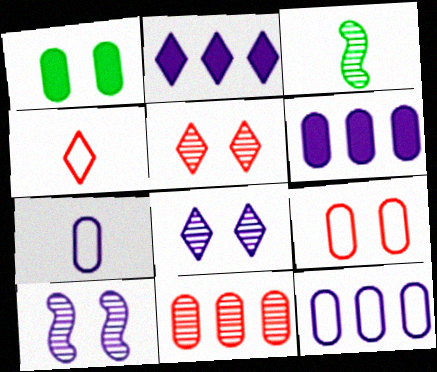[[1, 7, 11], 
[2, 3, 9], 
[2, 7, 10], 
[3, 8, 11]]